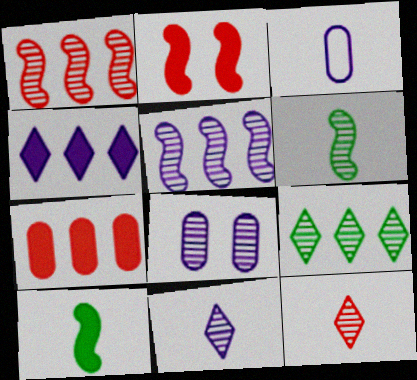[[2, 3, 9], 
[3, 10, 12], 
[5, 8, 11]]